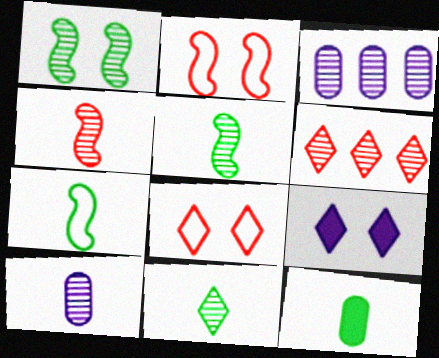[[1, 6, 10], 
[4, 10, 11], 
[7, 11, 12]]